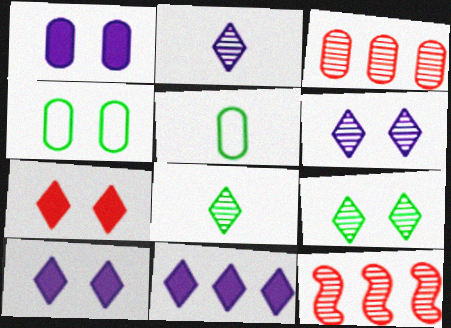[[1, 3, 5], 
[5, 10, 12]]